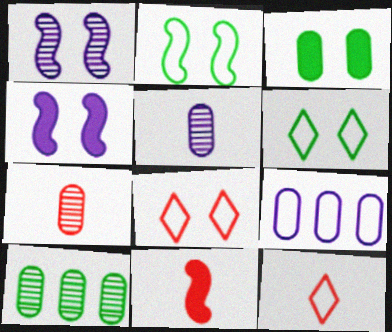[[1, 3, 8], 
[2, 9, 12], 
[3, 7, 9], 
[4, 10, 12], 
[7, 11, 12]]